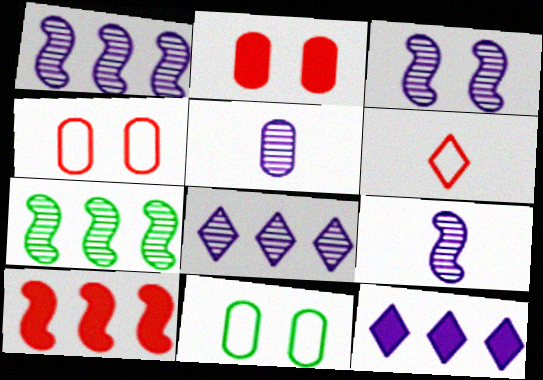[[1, 3, 9], 
[3, 5, 8]]